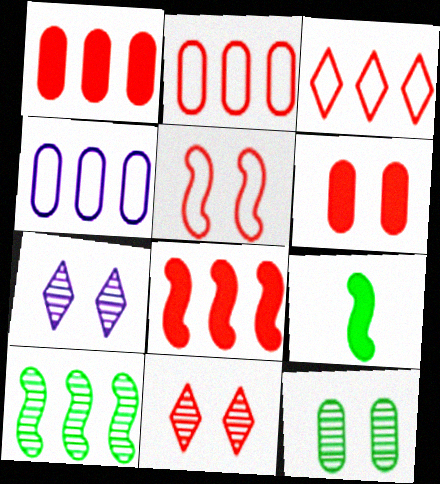[[2, 7, 9], 
[4, 9, 11], 
[5, 6, 11]]